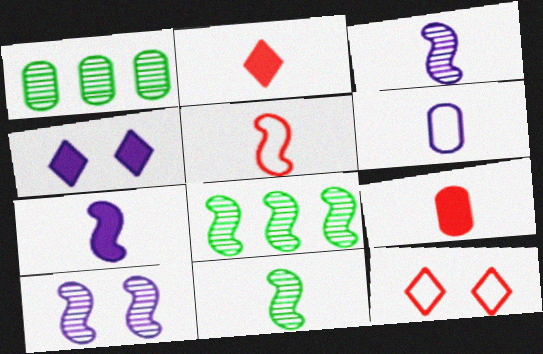[[1, 4, 5], 
[1, 7, 12], 
[2, 6, 11], 
[5, 7, 11]]